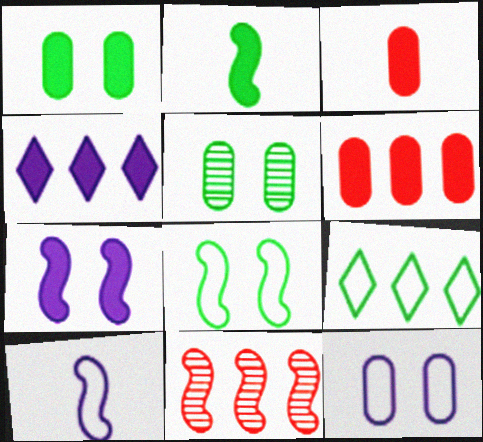[[2, 5, 9]]